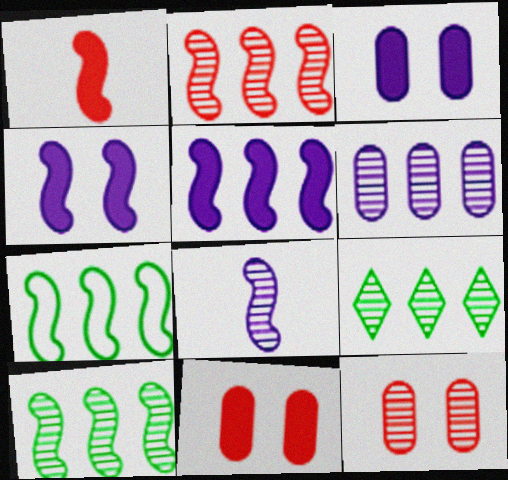[[2, 5, 7], 
[2, 6, 9], 
[8, 9, 12]]